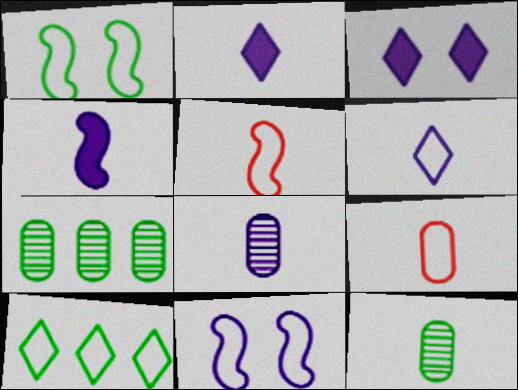[[2, 5, 12], 
[3, 5, 7], 
[4, 6, 8], 
[9, 10, 11]]